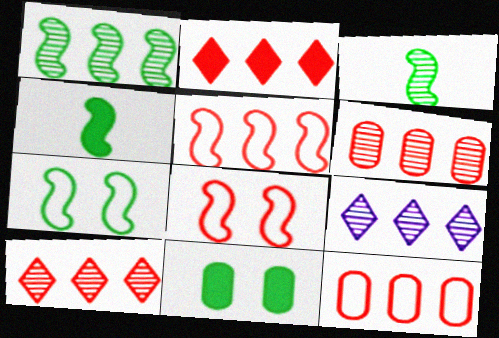[[1, 4, 7], 
[1, 6, 9], 
[2, 5, 6]]